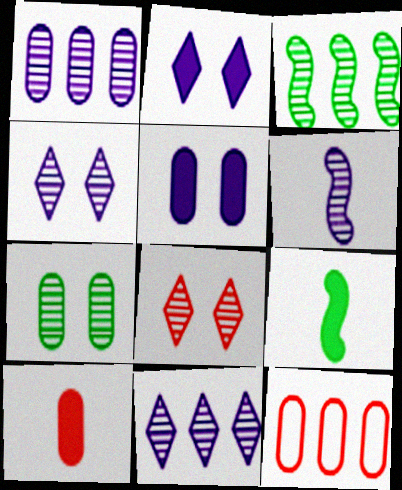[[1, 4, 6], 
[4, 9, 12]]